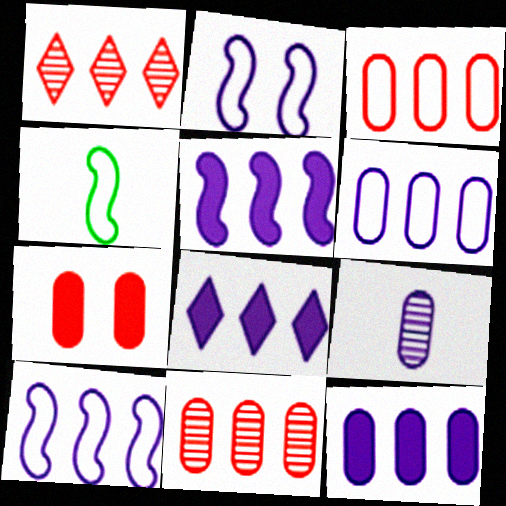[[2, 8, 9], 
[5, 8, 12]]